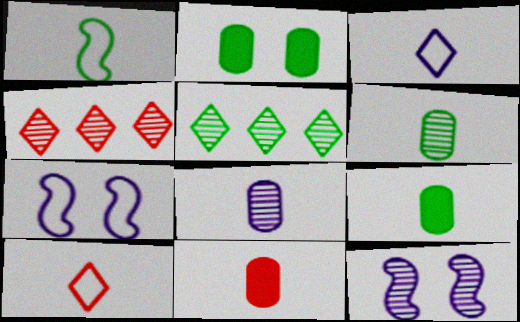[[1, 2, 5], 
[4, 6, 12], 
[4, 7, 9], 
[5, 7, 11]]